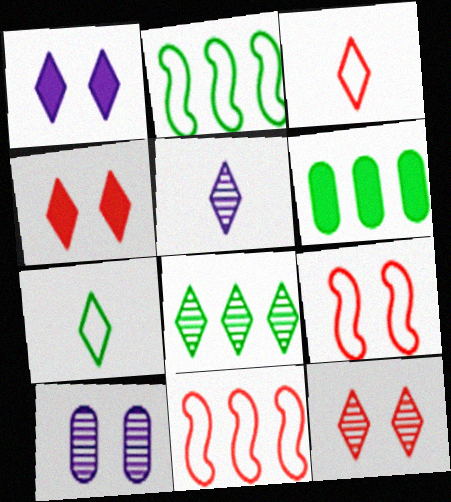[[1, 3, 8], 
[2, 6, 8], 
[5, 6, 9], 
[5, 8, 12]]